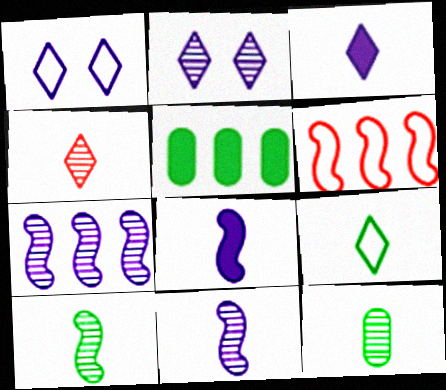[[3, 4, 9], 
[4, 11, 12]]